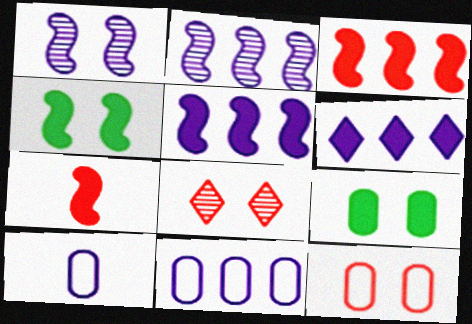[[1, 6, 10], 
[2, 6, 11], 
[4, 5, 7], 
[6, 7, 9]]